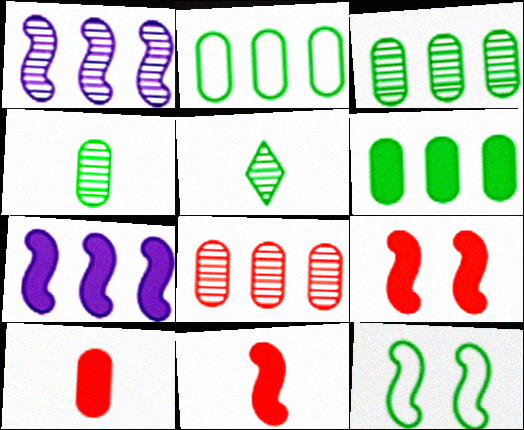[[1, 11, 12], 
[2, 3, 6], 
[5, 6, 12]]